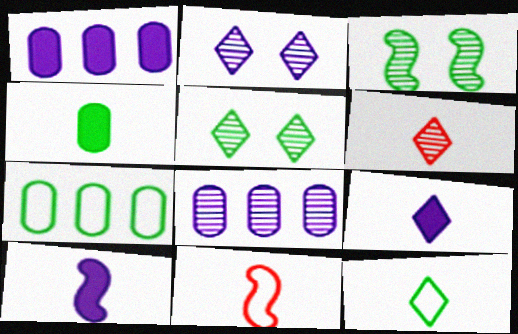[[1, 5, 11], 
[3, 6, 8], 
[6, 9, 12]]